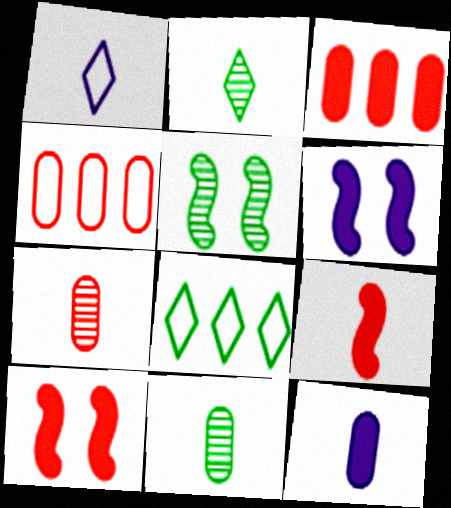[[1, 3, 5], 
[1, 9, 11], 
[2, 4, 6], 
[6, 7, 8]]